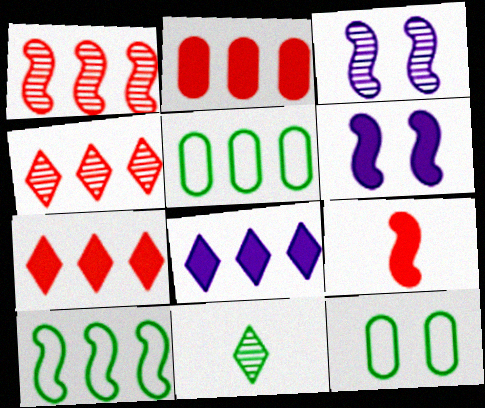[[1, 5, 8], 
[3, 9, 10]]